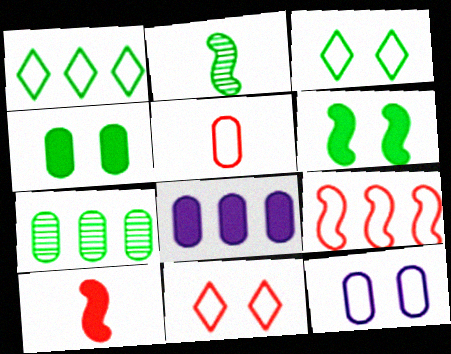[[1, 2, 4], 
[2, 8, 11], 
[5, 9, 11]]